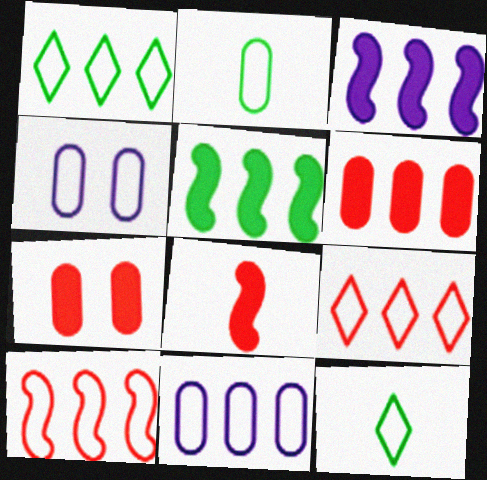[[1, 10, 11], 
[4, 10, 12]]